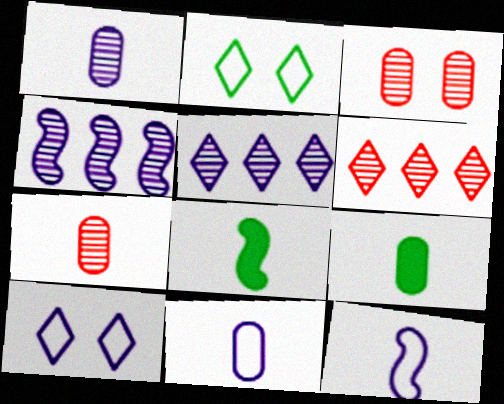[[7, 9, 11]]